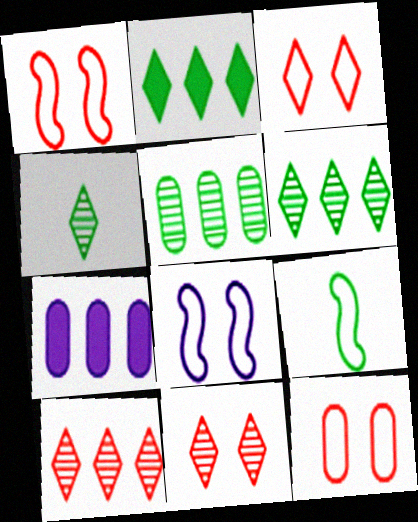[[1, 3, 12], 
[1, 4, 7], 
[7, 9, 11]]